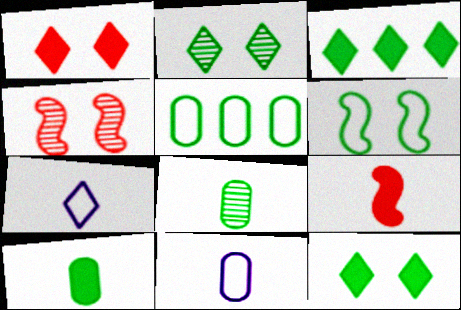[[3, 4, 11], 
[3, 6, 8], 
[7, 8, 9]]